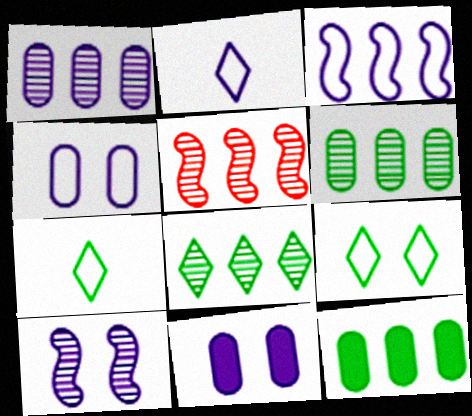[[1, 5, 8], 
[2, 3, 4], 
[5, 7, 11]]